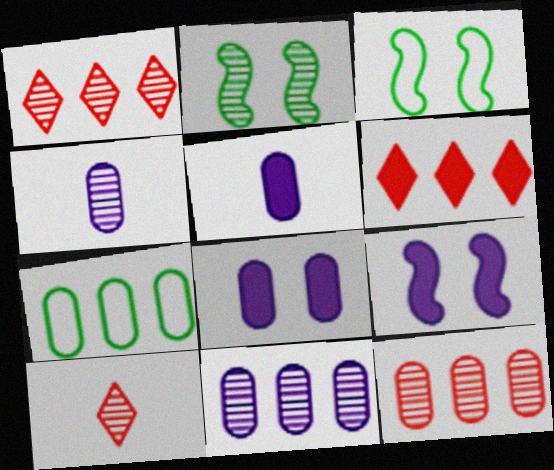[[1, 2, 4], 
[1, 3, 5], 
[2, 10, 11], 
[3, 4, 6], 
[7, 9, 10]]